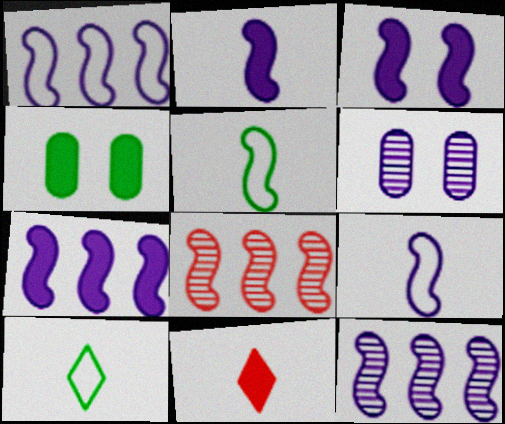[[1, 7, 12], 
[2, 3, 7], 
[3, 5, 8], 
[3, 9, 12], 
[4, 7, 11]]